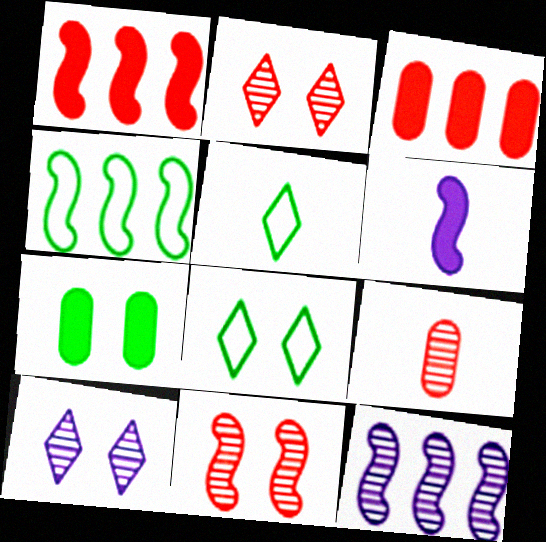[[1, 4, 12], 
[4, 6, 11], 
[5, 6, 9]]